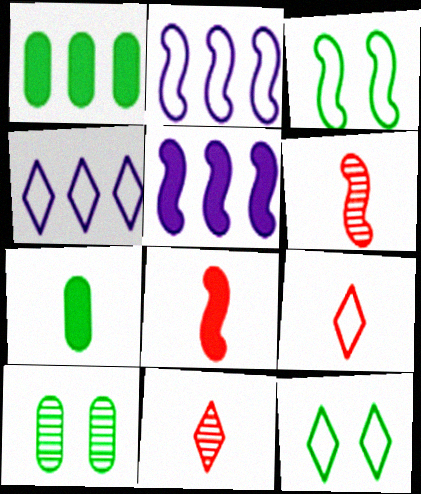[[3, 5, 6], 
[4, 8, 10], 
[4, 9, 12], 
[5, 9, 10]]